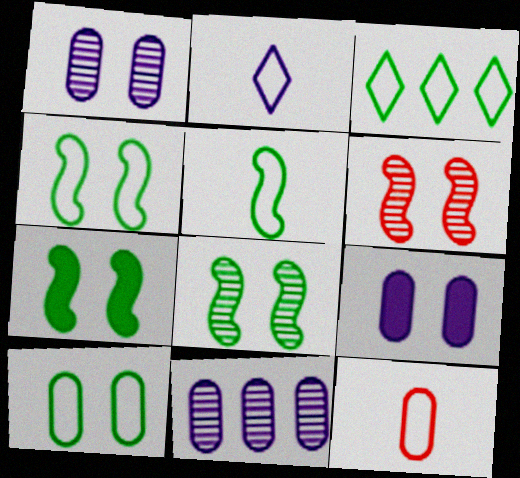[[2, 5, 12], 
[3, 5, 10], 
[4, 7, 8]]